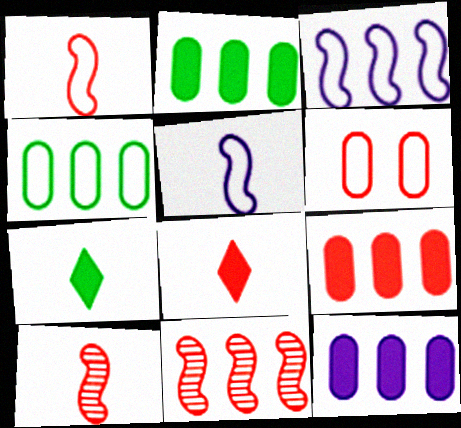[[2, 9, 12], 
[6, 8, 11]]